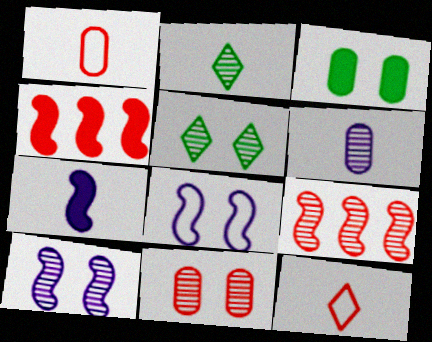[[1, 2, 7], 
[4, 11, 12], 
[5, 6, 9], 
[5, 10, 11]]